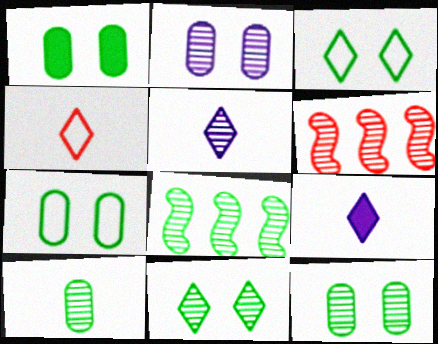[[1, 7, 12], 
[5, 6, 12], 
[6, 7, 9], 
[8, 10, 11]]